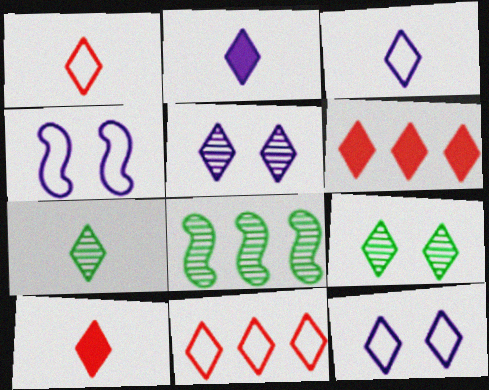[[1, 2, 7], 
[2, 9, 11], 
[3, 6, 9], 
[3, 7, 10], 
[6, 7, 12]]